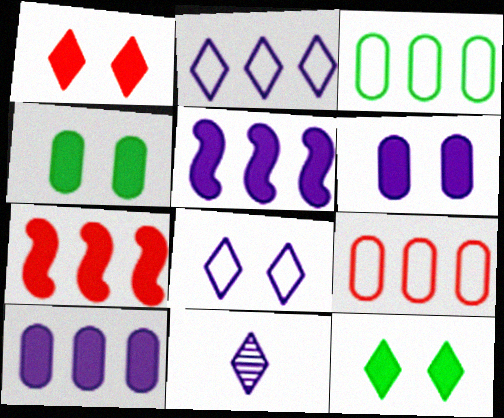[]